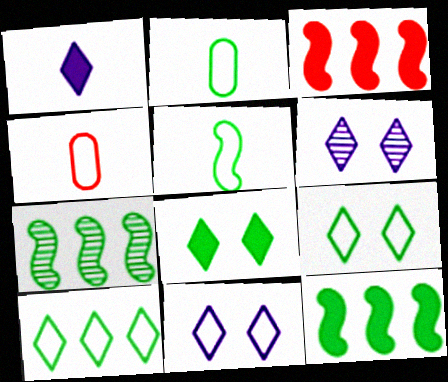[[2, 3, 6], 
[2, 7, 8], 
[4, 6, 12]]